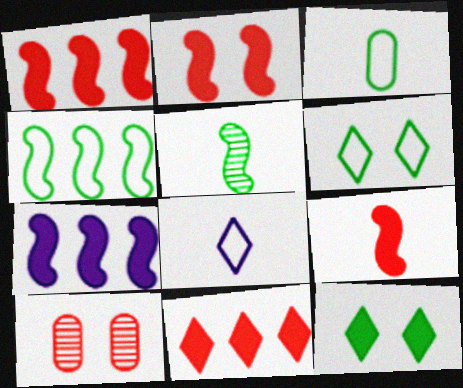[[1, 2, 9], 
[3, 4, 6]]